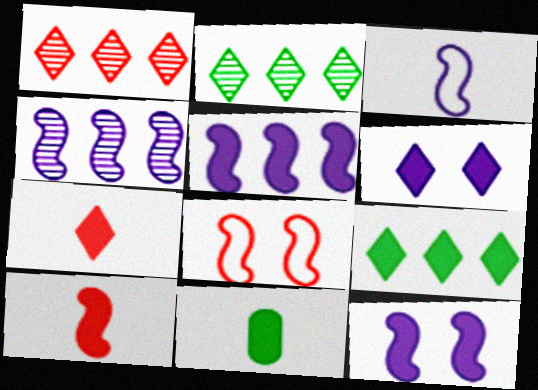[[3, 4, 12], 
[6, 7, 9]]